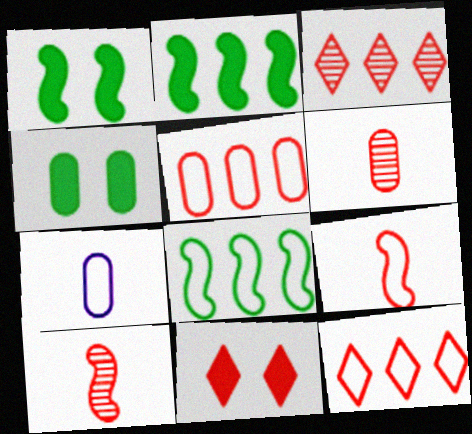[[1, 3, 7], 
[5, 10, 11]]